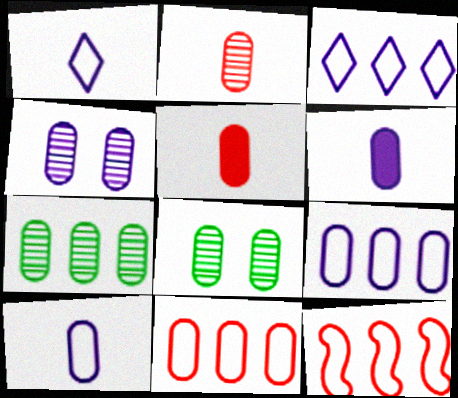[[2, 4, 7], 
[4, 6, 9], 
[5, 8, 9], 
[6, 8, 11]]